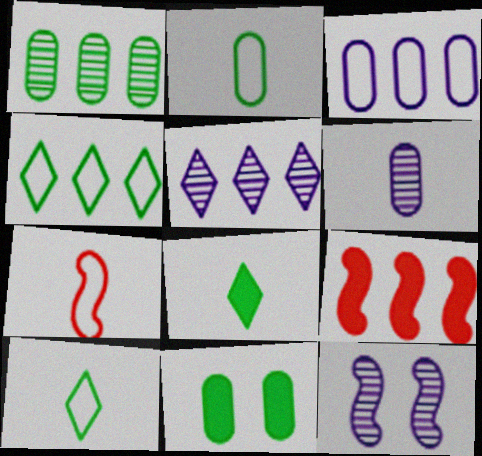[[1, 2, 11], 
[5, 6, 12], 
[5, 7, 11], 
[6, 7, 8]]